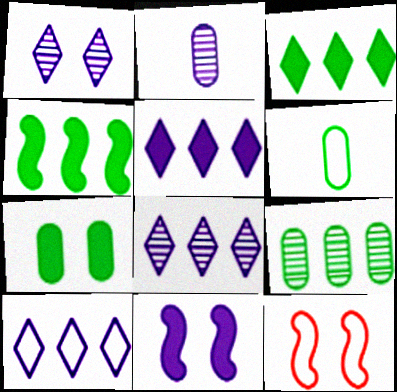[[1, 7, 12], 
[2, 3, 12], 
[2, 10, 11], 
[5, 8, 10], 
[6, 7, 9], 
[6, 10, 12]]